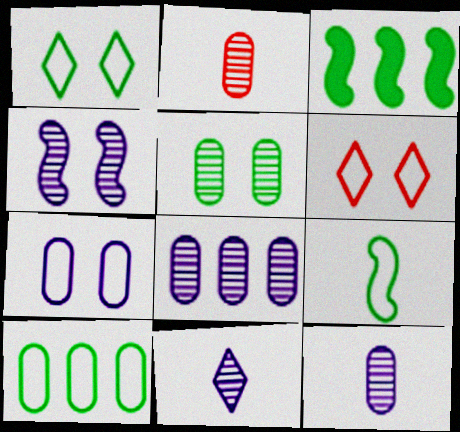[[1, 9, 10], 
[2, 5, 8], 
[3, 6, 12], 
[4, 8, 11]]